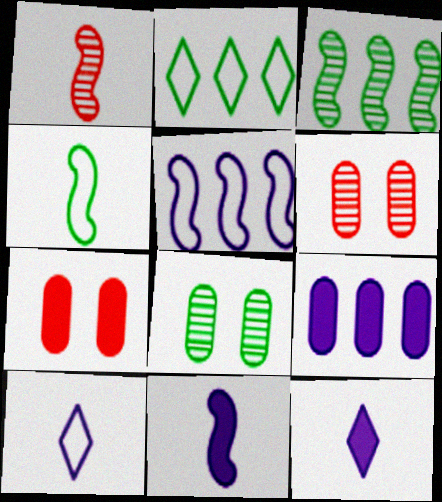[[1, 4, 11], 
[2, 6, 11], 
[3, 7, 10]]